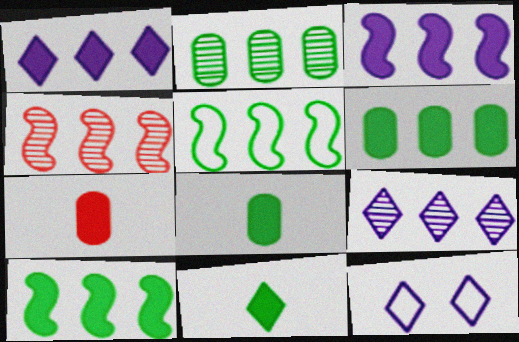[[2, 4, 9], 
[3, 4, 5], 
[4, 8, 12]]